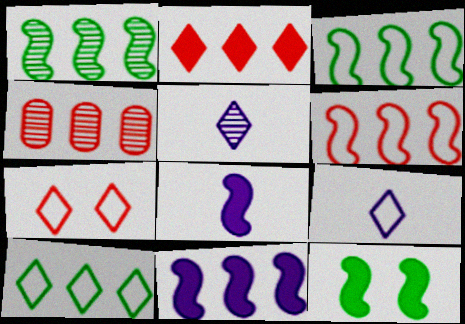[[1, 6, 11], 
[2, 4, 6], 
[4, 9, 12], 
[4, 10, 11], 
[7, 9, 10]]